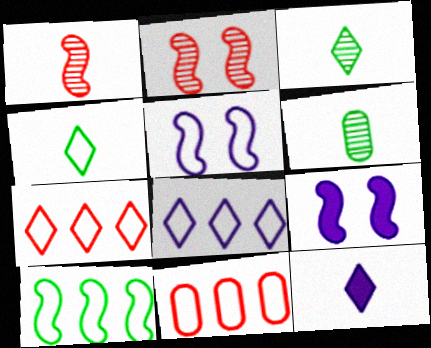[[1, 9, 10], 
[3, 9, 11], 
[4, 5, 11], 
[6, 7, 9], 
[8, 10, 11]]